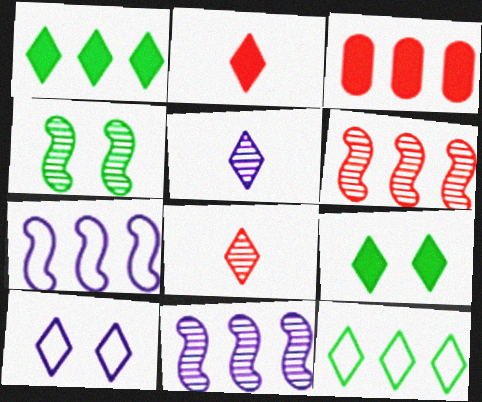[[1, 8, 10], 
[3, 11, 12]]